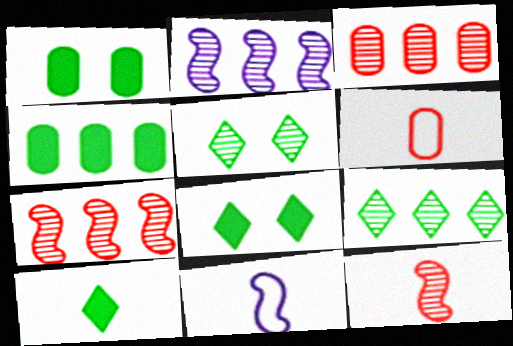[[2, 3, 9], 
[2, 6, 8], 
[3, 8, 11]]